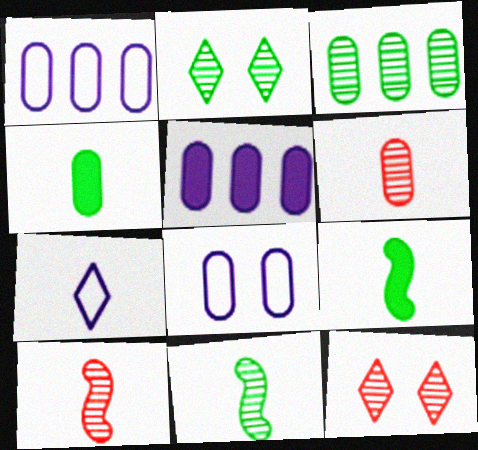[[1, 9, 12], 
[2, 3, 11], 
[4, 7, 10], 
[6, 7, 9]]